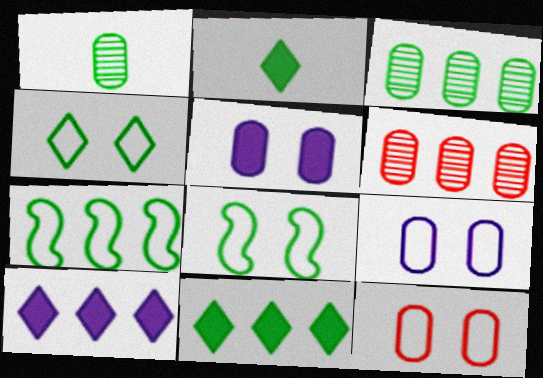[[1, 8, 11], 
[2, 3, 8], 
[3, 7, 11], 
[6, 7, 10]]